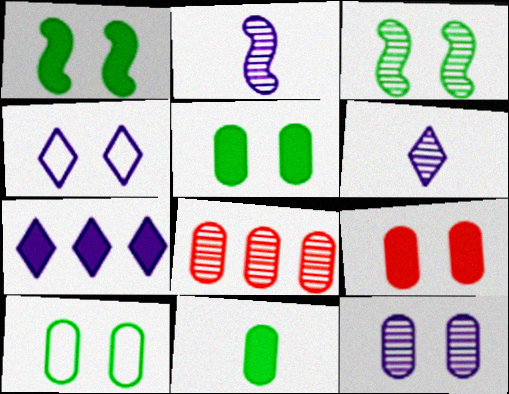[[3, 4, 9], 
[3, 6, 8], 
[4, 6, 7], 
[9, 10, 12]]